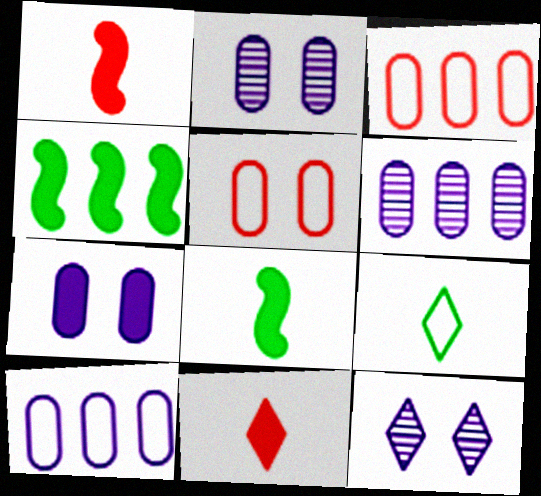[[3, 8, 12], 
[4, 7, 11]]